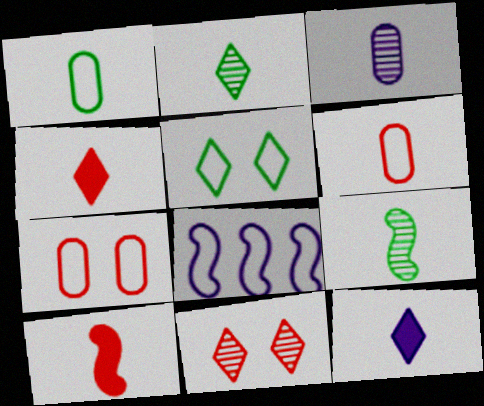[[5, 6, 8], 
[6, 9, 12]]